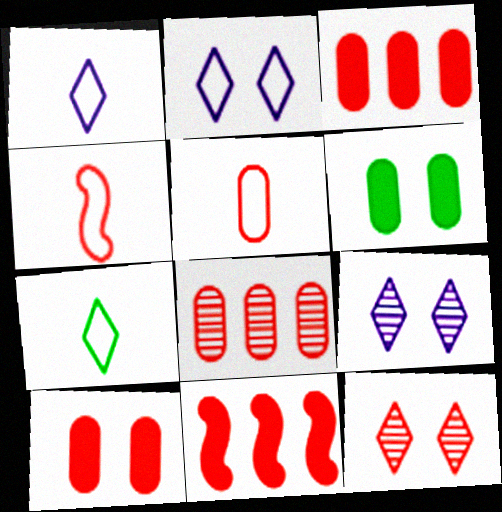[[3, 4, 12], 
[5, 8, 10], 
[5, 11, 12]]